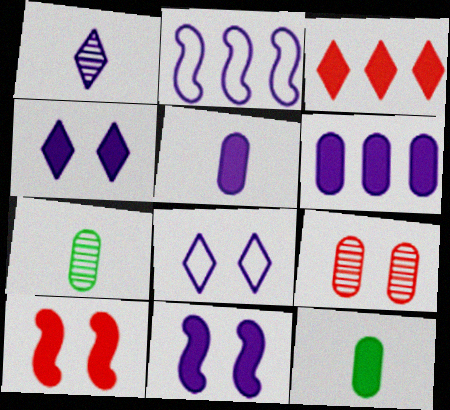[[3, 11, 12]]